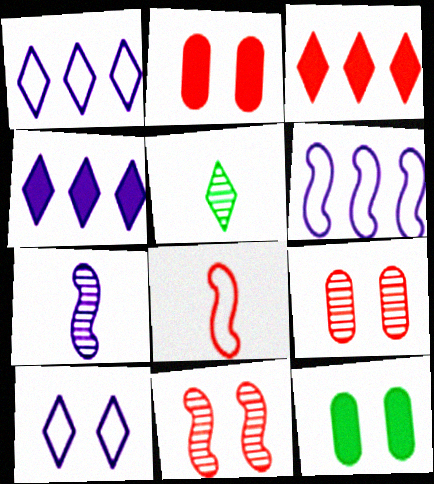[[2, 5, 6], 
[3, 5, 10], 
[3, 8, 9], 
[10, 11, 12]]